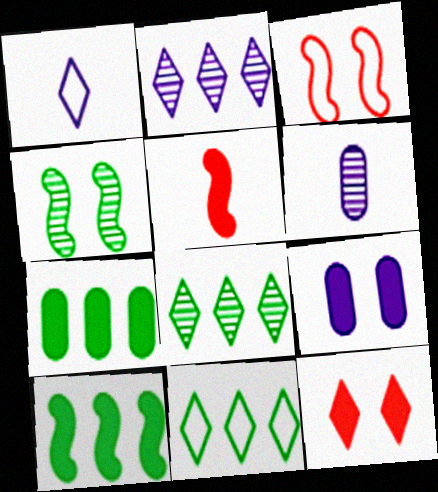[[1, 8, 12]]